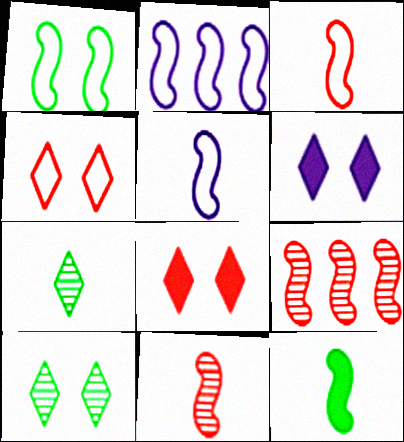[[1, 2, 3], 
[4, 6, 10], 
[5, 11, 12]]